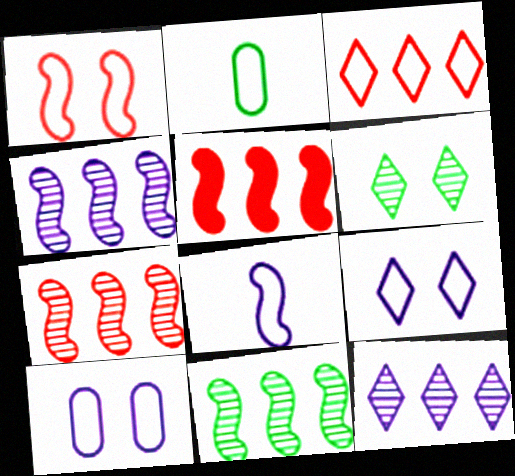[[4, 7, 11]]